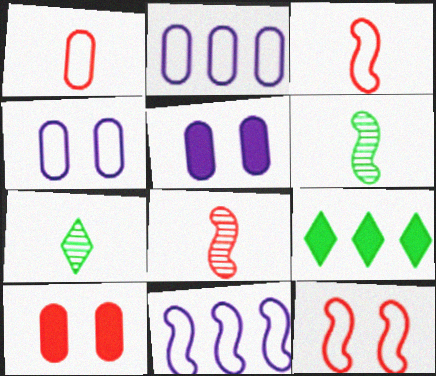[[4, 8, 9], 
[7, 10, 11]]